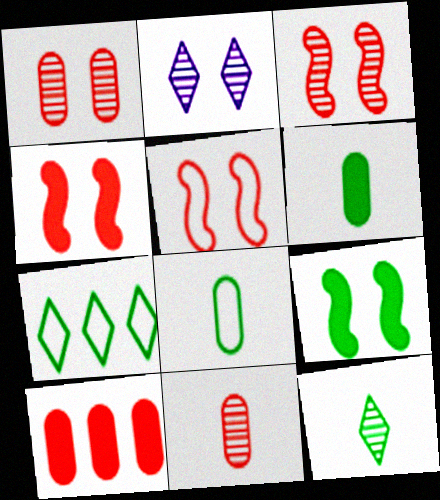[[3, 4, 5]]